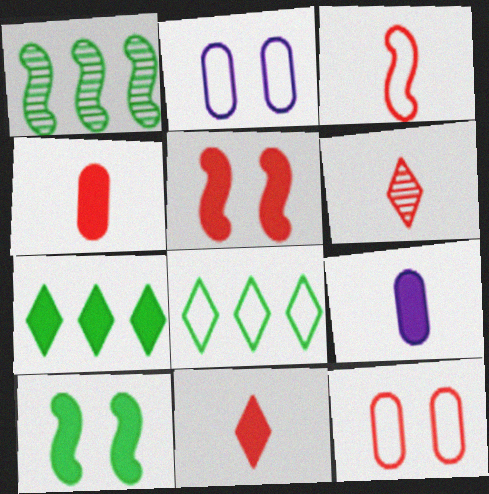[[1, 2, 11], 
[2, 3, 8], 
[3, 4, 6], 
[5, 7, 9]]